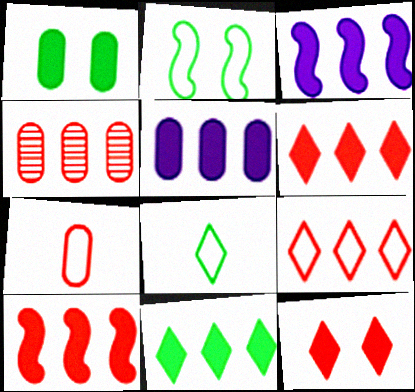[[4, 9, 10], 
[5, 10, 11]]